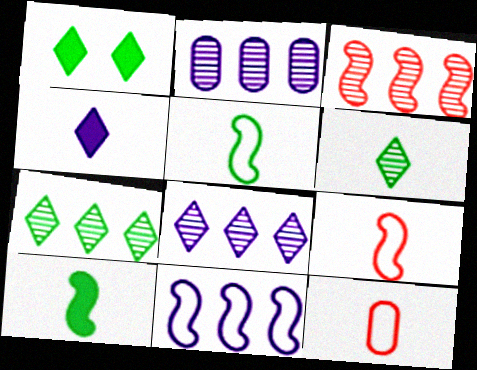[[1, 2, 9], 
[2, 3, 7]]